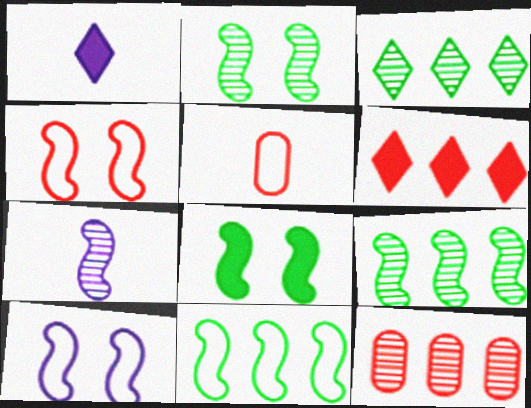[]